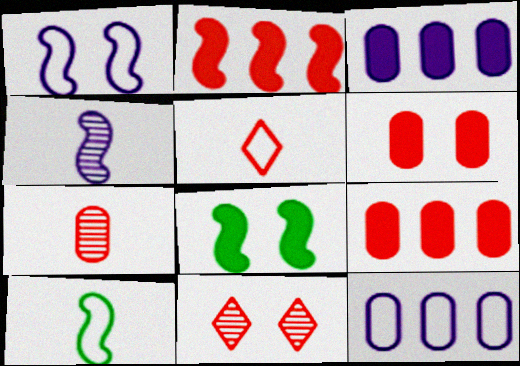[[3, 10, 11]]